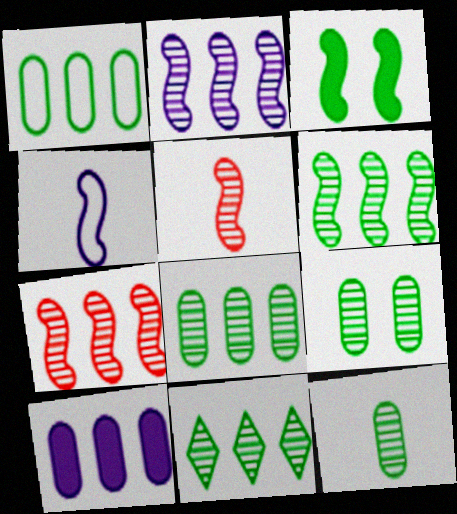[[2, 6, 7], 
[3, 4, 7], 
[6, 8, 11], 
[8, 9, 12]]